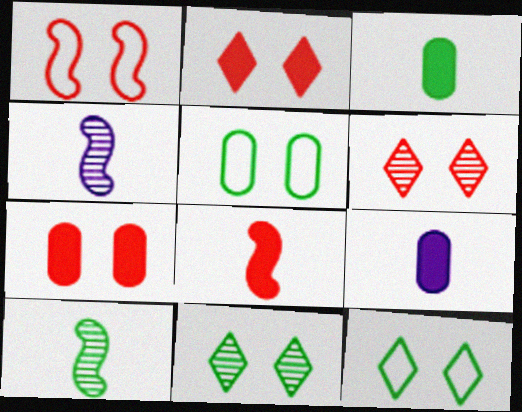[[1, 6, 7]]